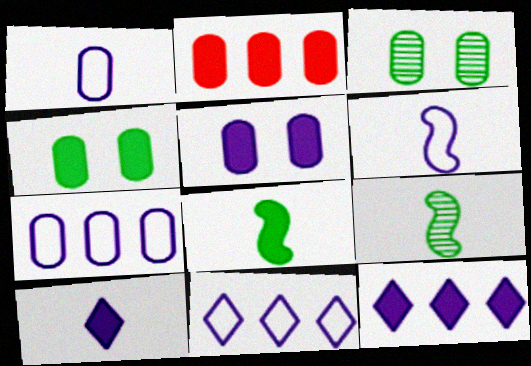[[1, 2, 3]]